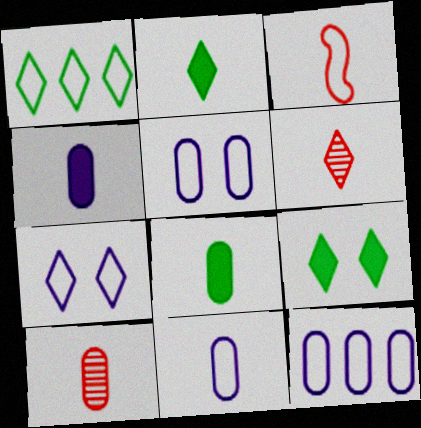[[1, 3, 5], 
[5, 11, 12], 
[8, 10, 11]]